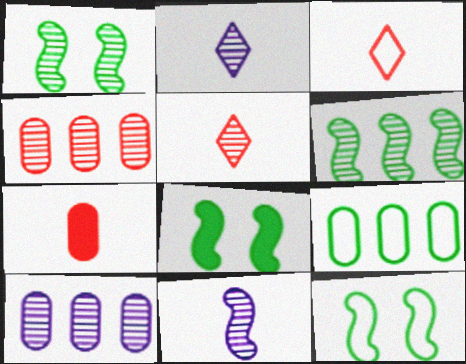[[1, 2, 4], 
[1, 5, 10], 
[1, 8, 12], 
[3, 8, 10]]